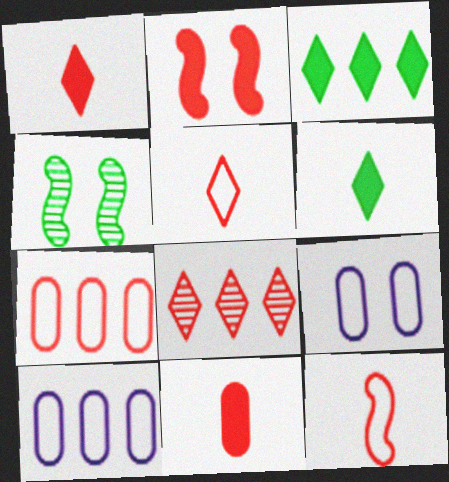[[1, 4, 10]]